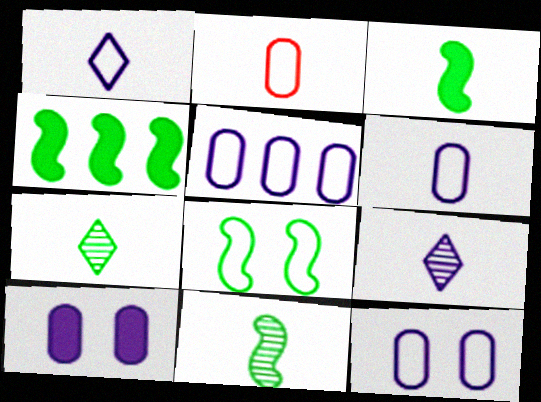[[2, 3, 9], 
[4, 8, 11], 
[5, 6, 12]]